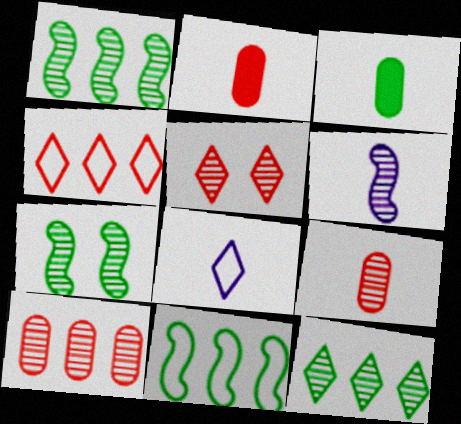[]